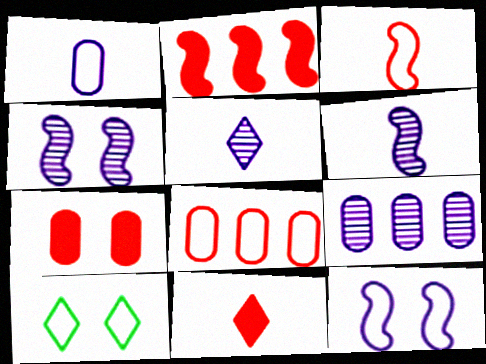[[2, 7, 11], 
[4, 5, 9], 
[4, 7, 10]]